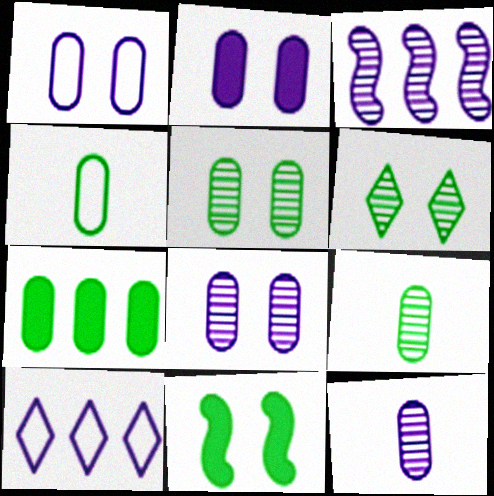[[1, 2, 8], 
[4, 5, 7]]